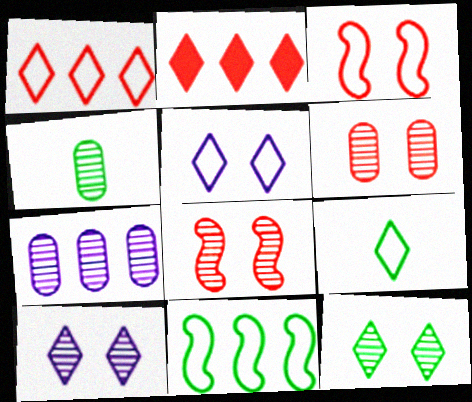[[1, 5, 9], 
[2, 7, 11], 
[2, 9, 10], 
[4, 6, 7]]